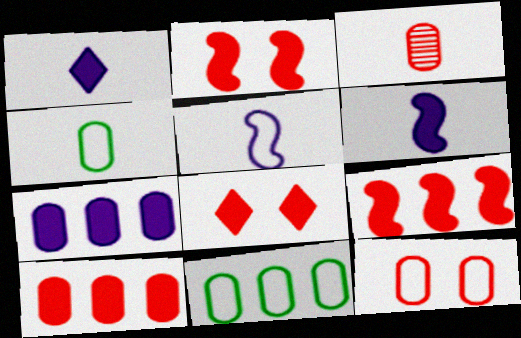[[3, 10, 12]]